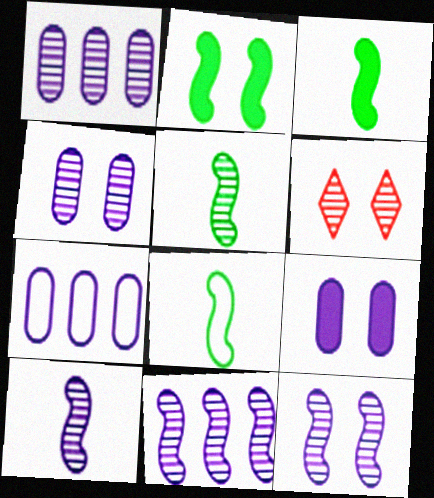[[1, 5, 6], 
[3, 5, 8], 
[3, 6, 7], 
[10, 11, 12]]